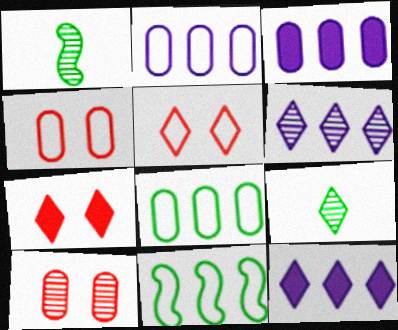[[1, 2, 7], 
[1, 3, 5], 
[1, 4, 12], 
[1, 6, 10], 
[5, 9, 12]]